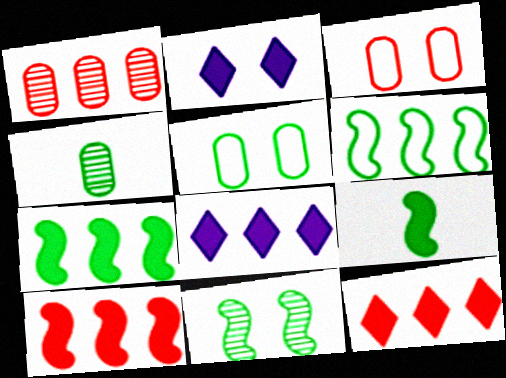[[1, 6, 8], 
[2, 3, 11], 
[6, 9, 11]]